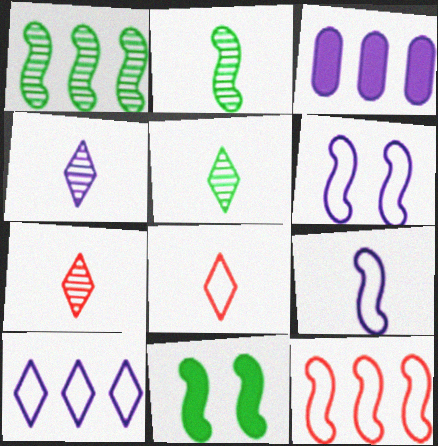[[3, 4, 6], 
[4, 5, 7]]